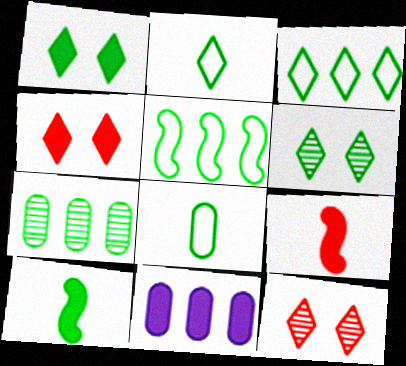[[1, 9, 11], 
[4, 10, 11]]